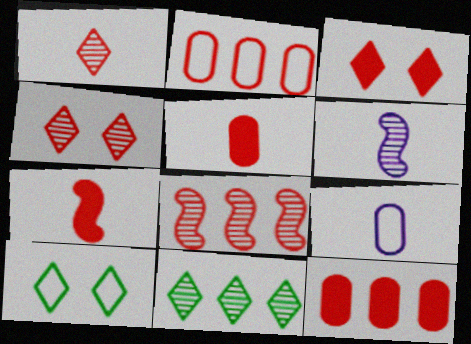[[2, 4, 7], 
[3, 7, 12], 
[6, 10, 12]]